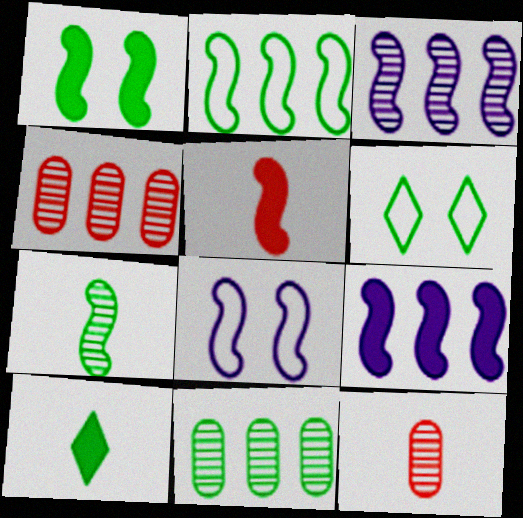[[1, 2, 7], 
[1, 5, 9], 
[4, 8, 10], 
[6, 9, 12]]